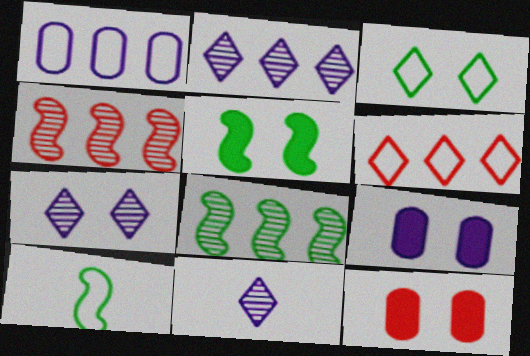[[2, 7, 11], 
[2, 10, 12], 
[5, 8, 10]]